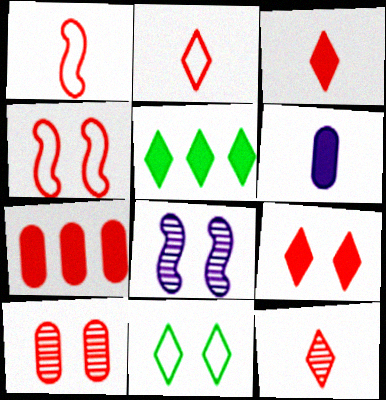[[2, 3, 12], 
[4, 7, 12], 
[4, 9, 10]]